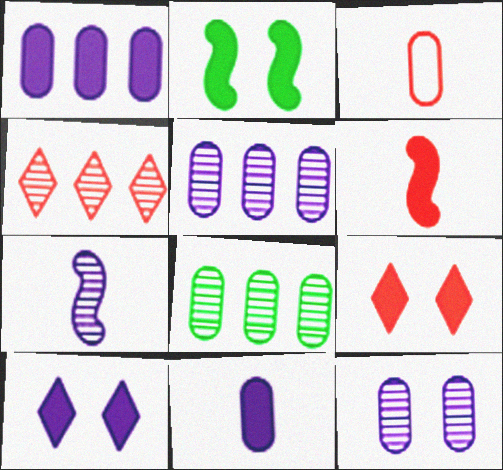[]